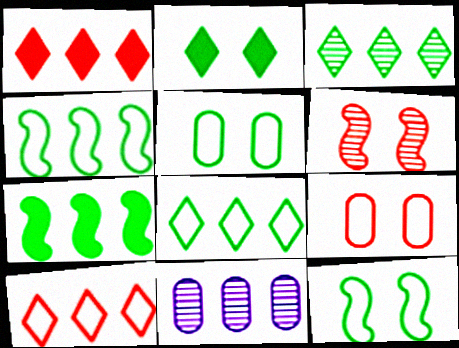[[1, 4, 11], 
[7, 10, 11]]